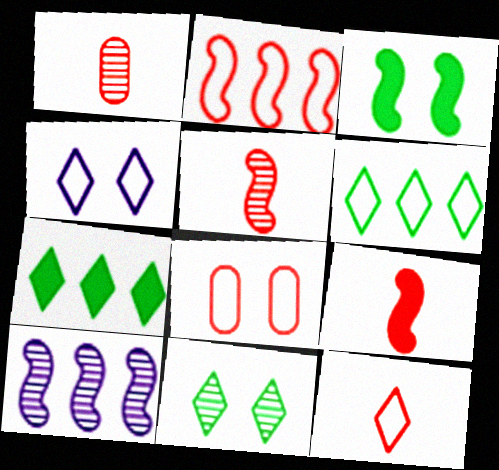[[1, 9, 12], 
[1, 10, 11], 
[2, 8, 12], 
[4, 6, 12]]